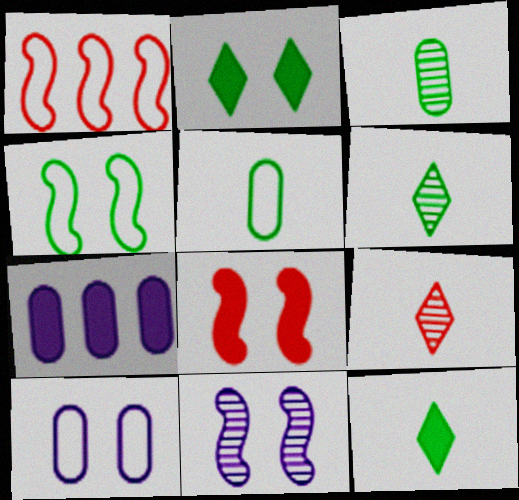[[4, 7, 9], 
[4, 8, 11], 
[7, 8, 12]]